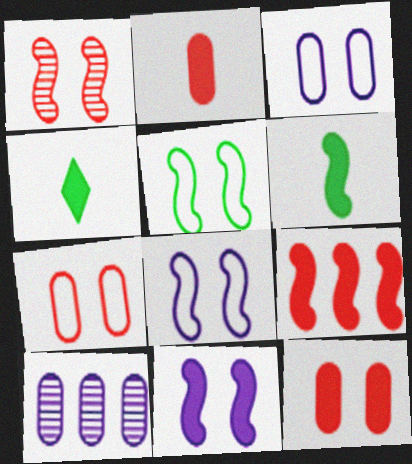[[1, 5, 11], 
[6, 9, 11]]